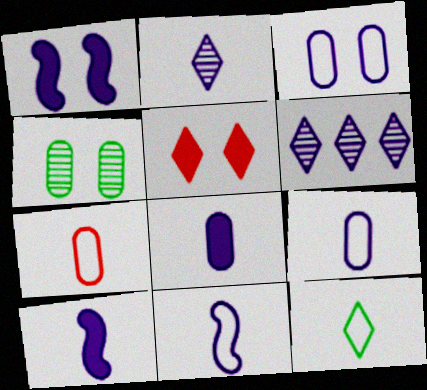[[1, 6, 9], 
[2, 8, 11], 
[2, 9, 10], 
[3, 6, 10], 
[5, 6, 12], 
[7, 11, 12]]